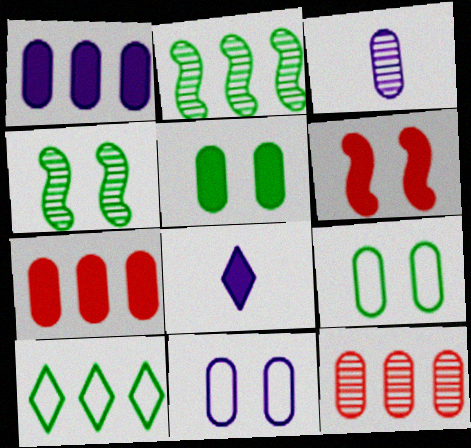[[1, 3, 11], 
[3, 6, 10], 
[3, 7, 9]]